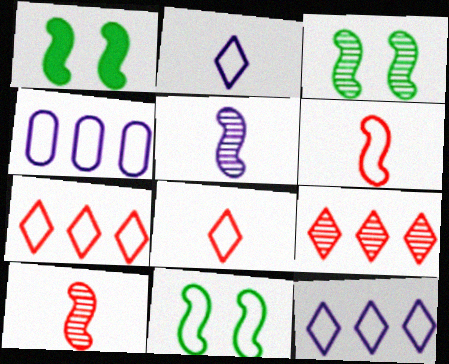[[1, 3, 11], 
[4, 8, 11]]